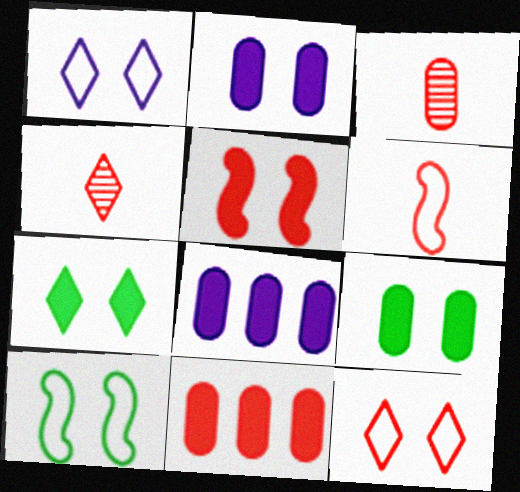[[2, 5, 7], 
[4, 8, 10]]